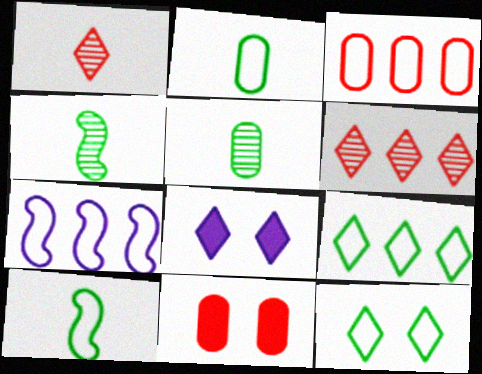[[1, 8, 9], 
[3, 4, 8], 
[3, 7, 9]]